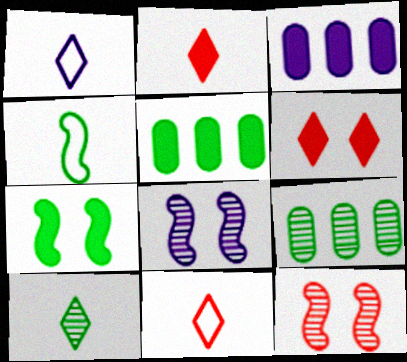[[1, 2, 10], 
[1, 3, 8], 
[1, 5, 12], 
[2, 3, 7], 
[5, 8, 11]]